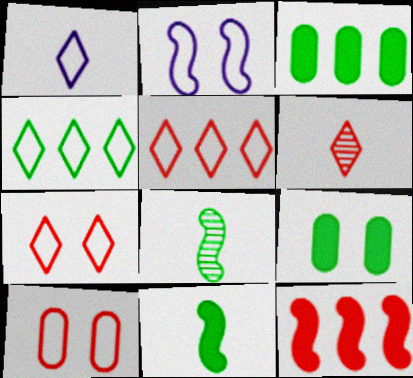[[1, 4, 7], 
[2, 3, 6], 
[2, 8, 12], 
[4, 8, 9], 
[6, 10, 12]]